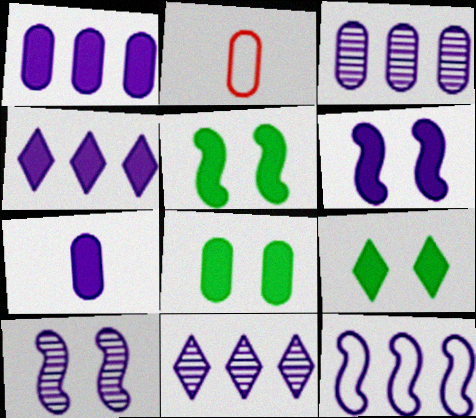[[1, 11, 12], 
[2, 3, 8], 
[2, 5, 11], 
[3, 4, 12], 
[4, 6, 7], 
[5, 8, 9]]